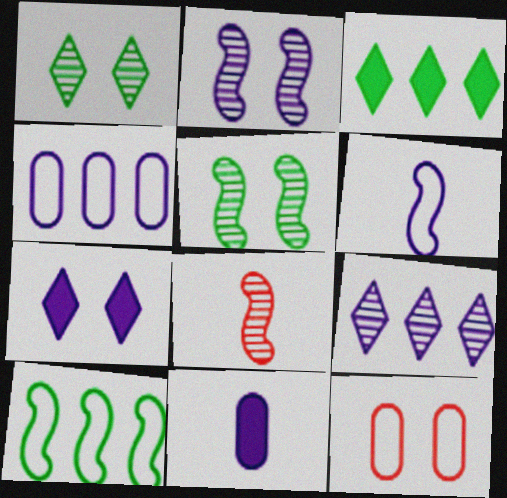[[5, 7, 12]]